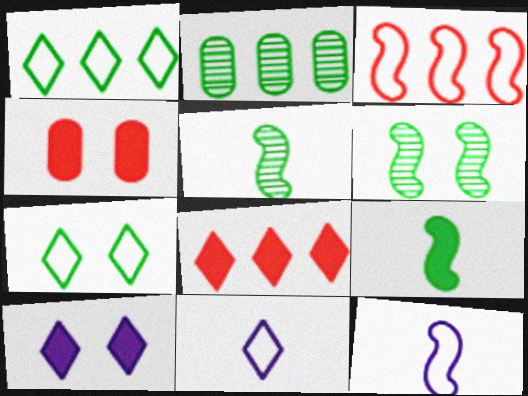[[2, 7, 9]]